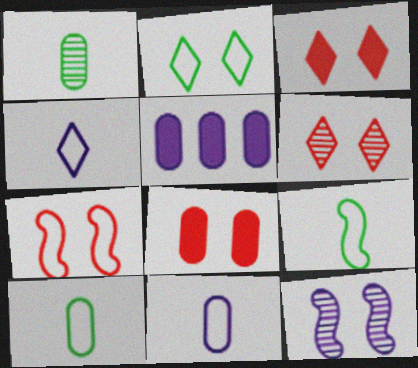[[2, 8, 12], 
[4, 5, 12], 
[5, 6, 9], 
[6, 7, 8]]